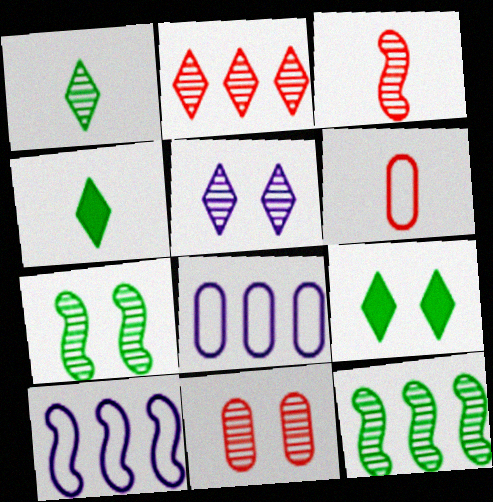[[1, 2, 5], 
[2, 3, 11], 
[3, 8, 9], 
[4, 10, 11], 
[5, 7, 11]]